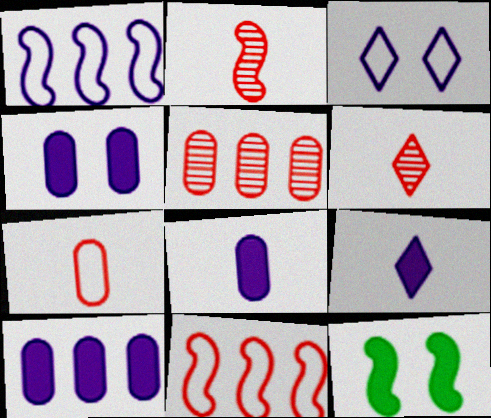[[1, 2, 12], 
[4, 8, 10]]